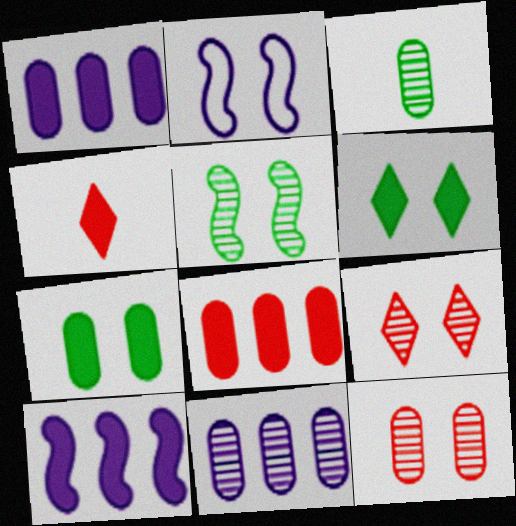[[2, 6, 12], 
[2, 7, 9], 
[3, 11, 12], 
[4, 7, 10]]